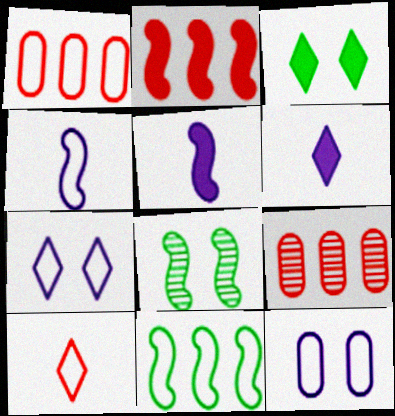[[1, 6, 8], 
[2, 4, 8], 
[3, 4, 9], 
[10, 11, 12]]